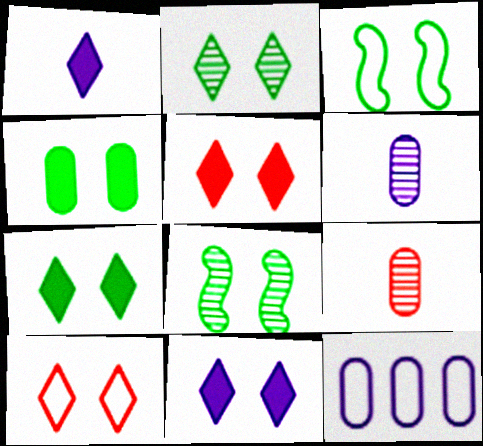[[2, 3, 4], 
[2, 10, 11], 
[4, 9, 12], 
[5, 7, 11]]